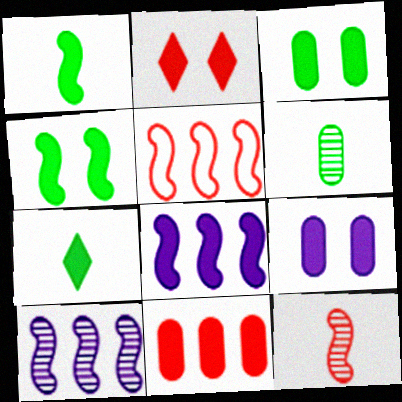[[2, 4, 9]]